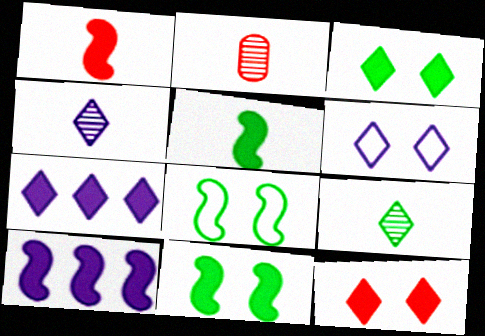[[1, 10, 11], 
[2, 7, 8], 
[4, 6, 7]]